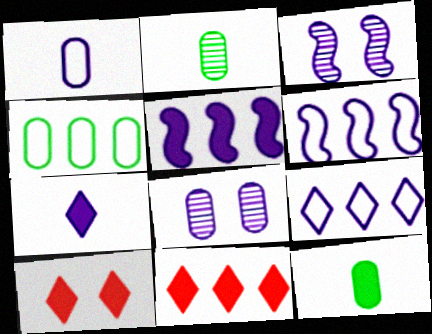[[2, 6, 10], 
[5, 10, 12], 
[6, 7, 8]]